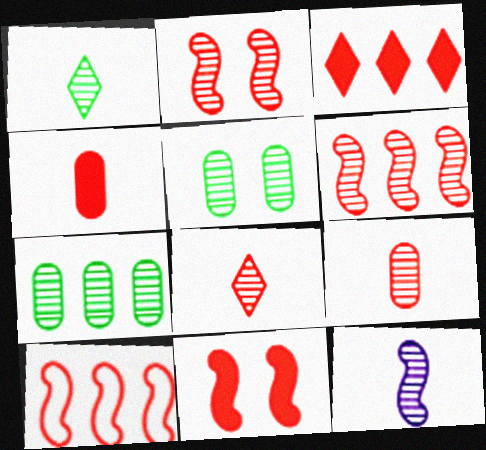[[1, 9, 12], 
[3, 4, 11]]